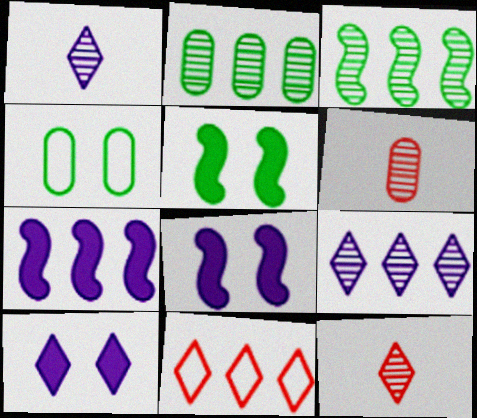[[2, 7, 11], 
[4, 7, 12]]